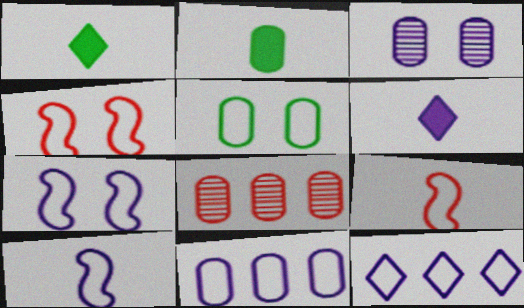[[1, 7, 8], 
[5, 9, 12]]